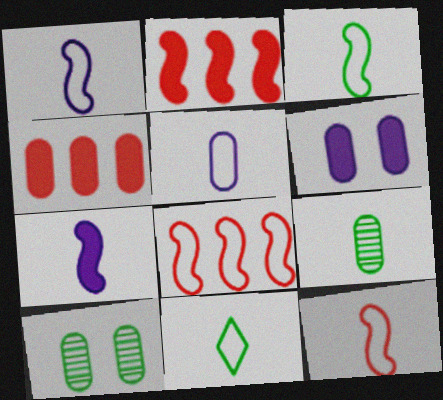[[1, 3, 12], 
[4, 5, 10], 
[5, 11, 12]]